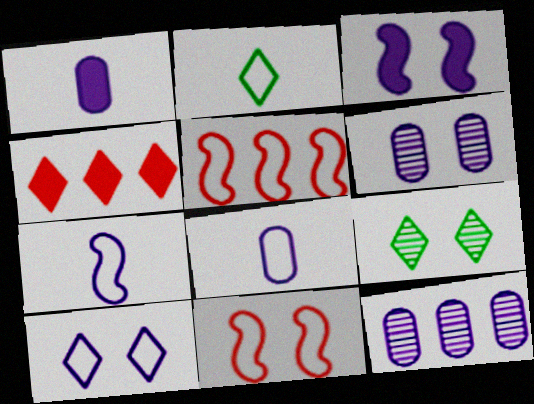[[1, 5, 9], 
[3, 6, 10]]